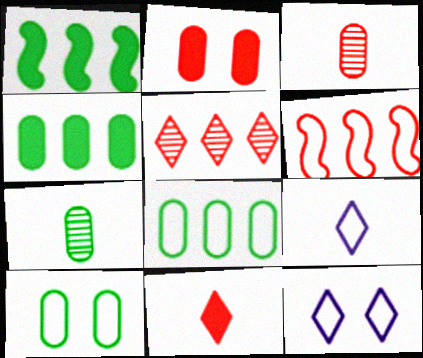[[1, 3, 12], 
[4, 7, 10], 
[6, 9, 10]]